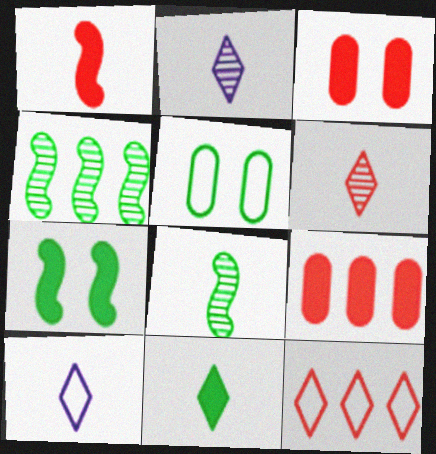[[3, 4, 10], 
[4, 5, 11], 
[6, 10, 11]]